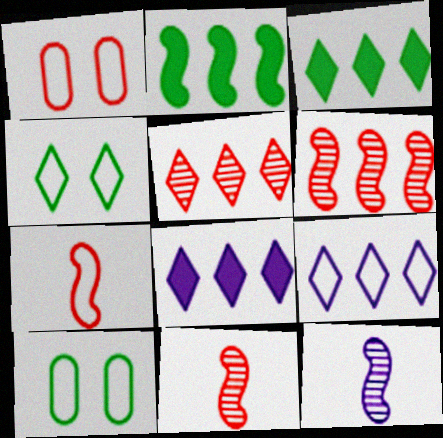[[1, 3, 12], 
[3, 5, 9], 
[7, 9, 10], 
[8, 10, 11]]